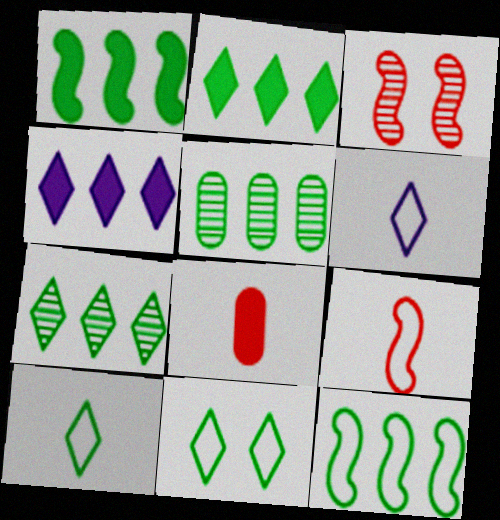[[2, 5, 12]]